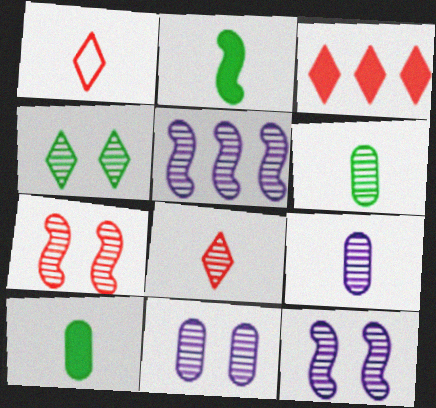[[1, 2, 9], 
[4, 7, 11]]